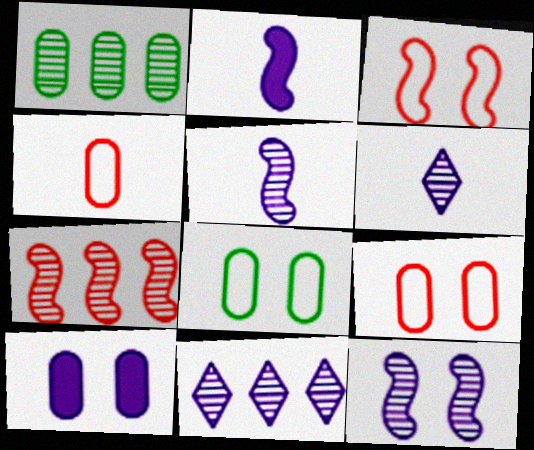[[1, 4, 10], 
[1, 7, 11]]